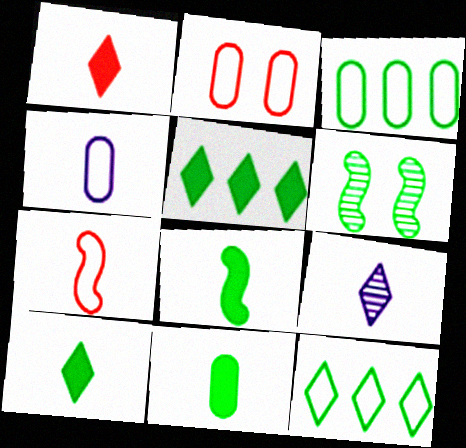[[2, 3, 4], 
[3, 6, 10], 
[6, 11, 12], 
[7, 9, 11], 
[8, 10, 11]]